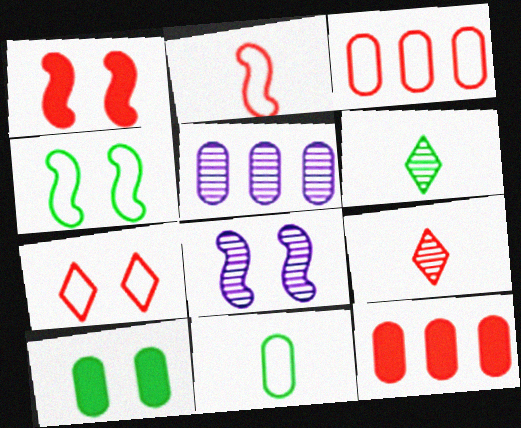[[1, 3, 9], 
[1, 4, 8], 
[2, 3, 7], 
[7, 8, 10]]